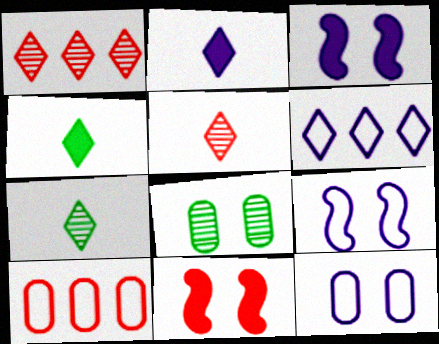[[3, 7, 10], 
[5, 10, 11]]